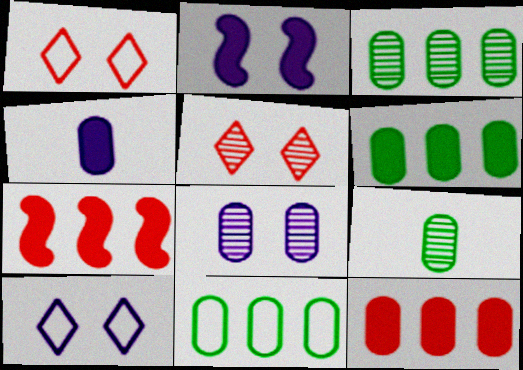[[2, 8, 10], 
[3, 6, 11], 
[7, 9, 10]]